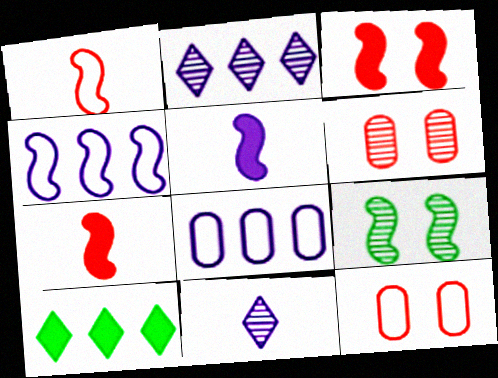[[4, 7, 9]]